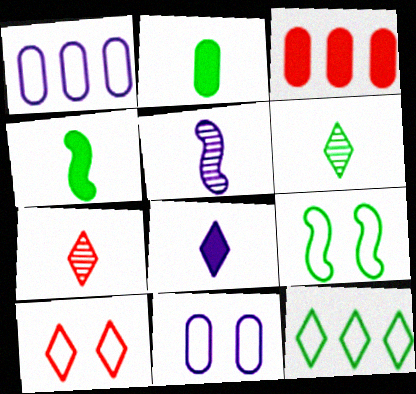[[9, 10, 11]]